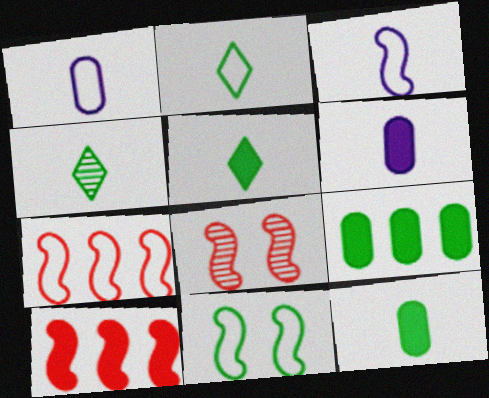[[2, 4, 5], 
[3, 7, 11], 
[4, 9, 11]]